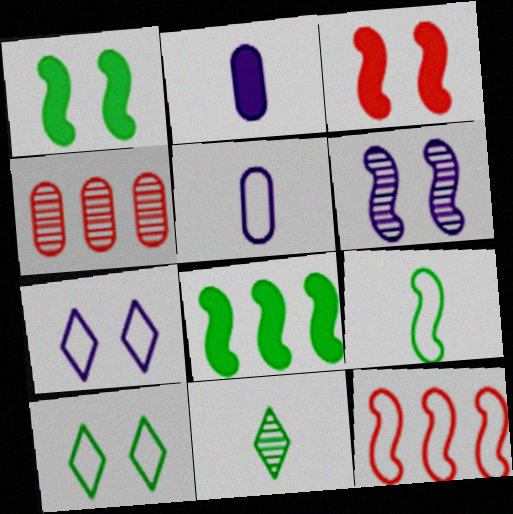[[4, 6, 11], 
[5, 10, 12]]